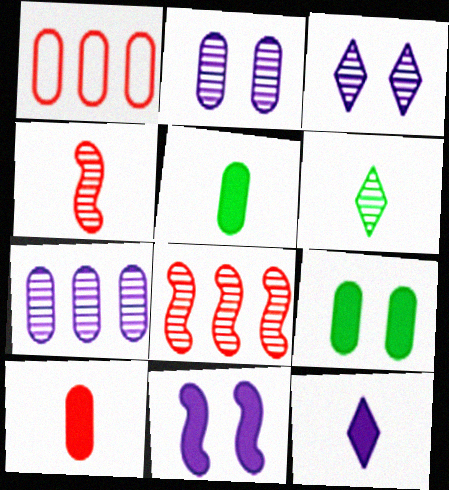[[1, 2, 5], 
[1, 6, 11], 
[2, 6, 8]]